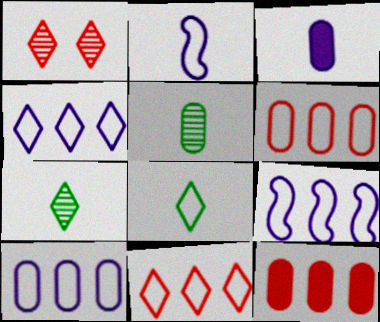[[4, 9, 10]]